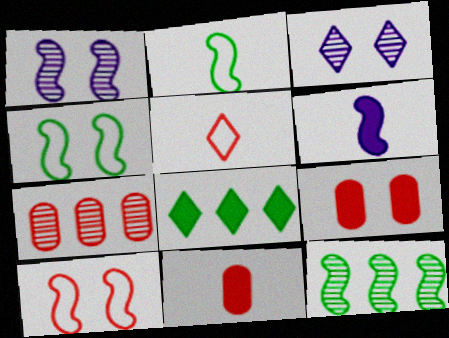[[3, 4, 9], 
[3, 5, 8], 
[6, 8, 9], 
[6, 10, 12]]